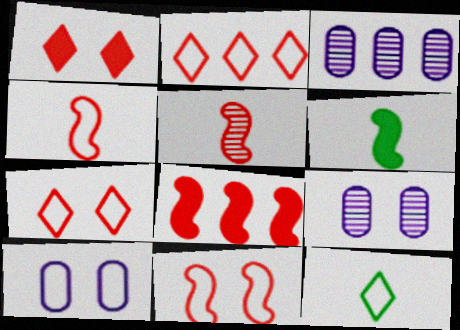[[2, 6, 9], 
[3, 6, 7], 
[5, 8, 11], 
[8, 9, 12]]